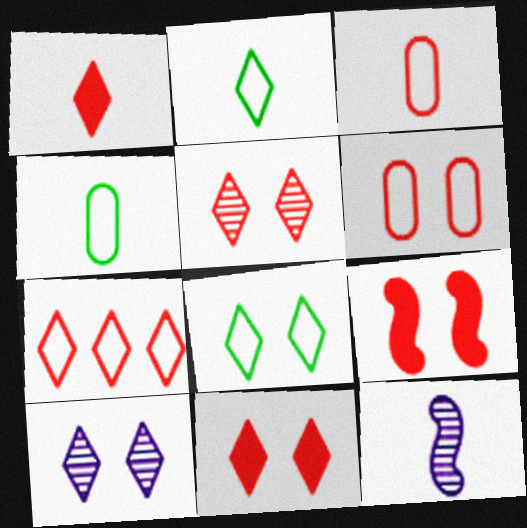[[1, 4, 12], 
[1, 5, 7], 
[5, 6, 9], 
[8, 10, 11]]